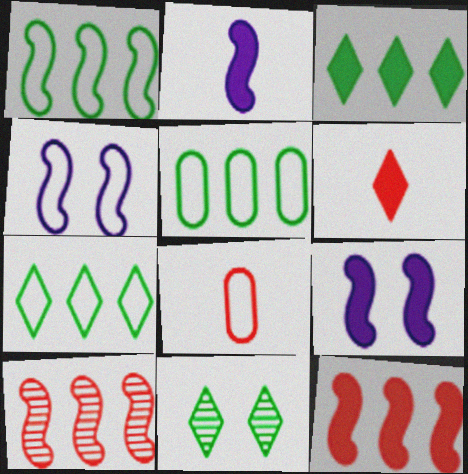[[1, 5, 7], 
[4, 7, 8]]